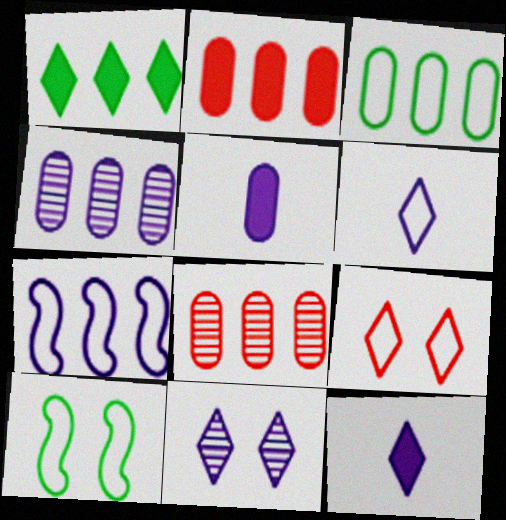[[1, 7, 8], 
[2, 3, 4], 
[5, 7, 11], 
[8, 10, 12]]